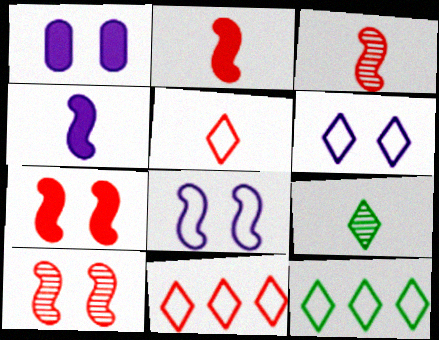[[1, 3, 12], 
[5, 6, 12]]